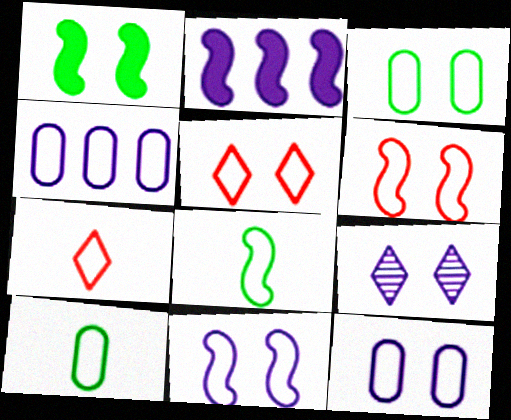[[3, 5, 11], 
[4, 5, 8]]